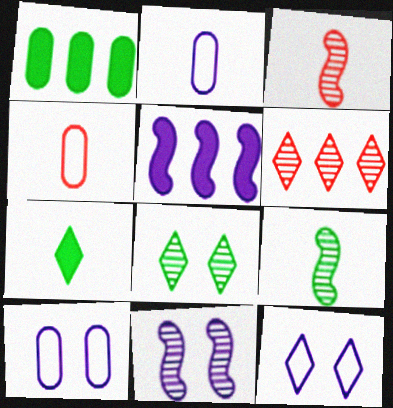[[1, 3, 12], 
[2, 3, 7], 
[4, 5, 8], 
[6, 7, 12]]